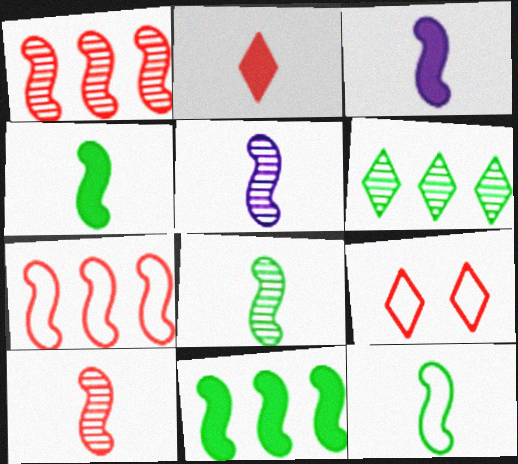[[3, 10, 12], 
[4, 8, 12], 
[5, 8, 10]]